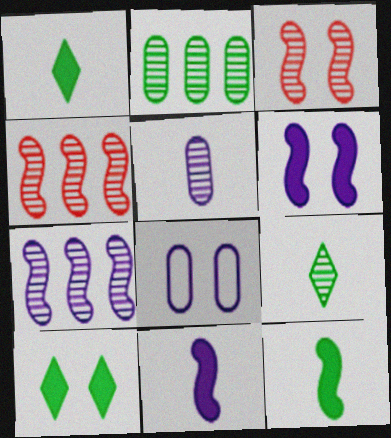[[1, 4, 8], 
[3, 8, 10]]